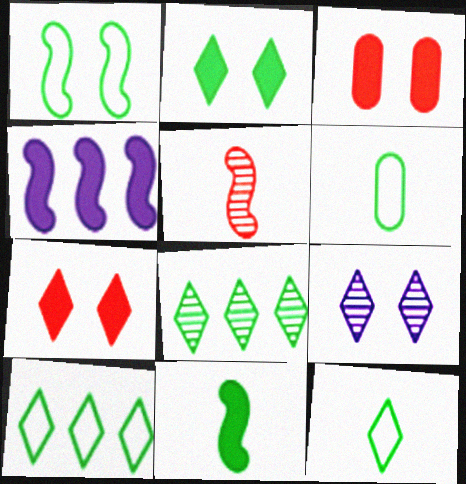[[1, 3, 9], 
[1, 4, 5], 
[1, 6, 10], 
[2, 8, 12]]